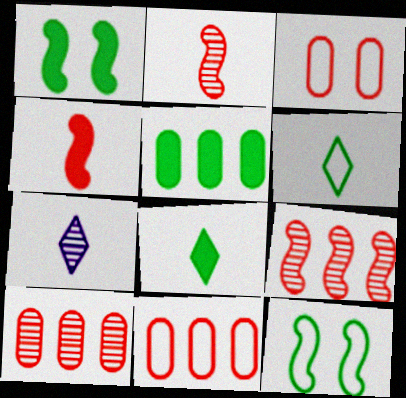[[1, 5, 8], 
[1, 7, 11]]